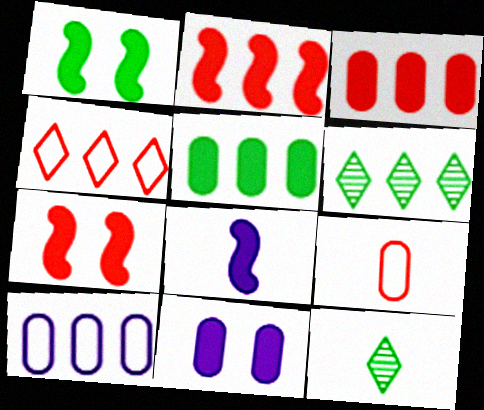[[1, 2, 8], 
[2, 6, 10], 
[7, 10, 12], 
[8, 9, 12]]